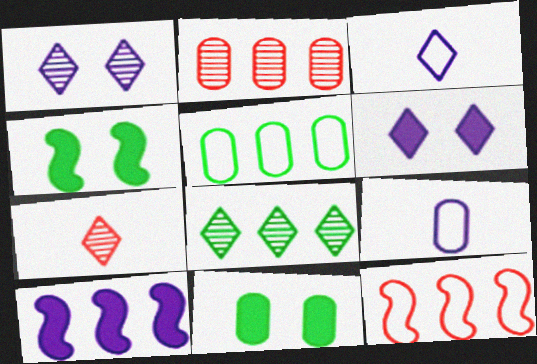[[1, 7, 8], 
[1, 9, 10], 
[2, 3, 4], 
[2, 9, 11]]